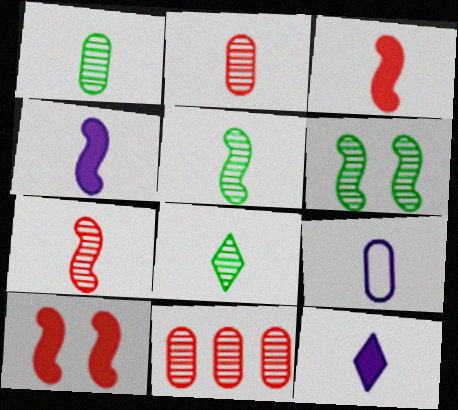[[1, 5, 8], 
[3, 8, 9]]